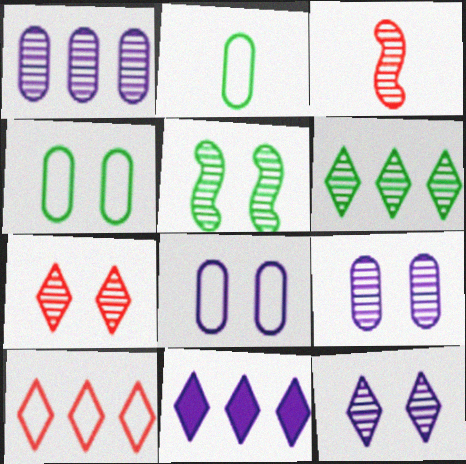[[3, 4, 11], 
[3, 6, 9], 
[5, 7, 9], 
[6, 10, 11]]